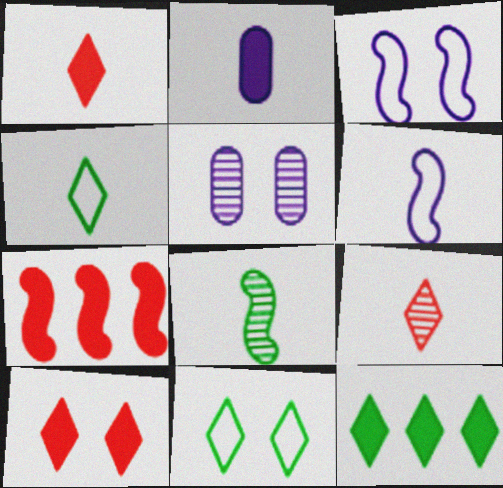[[3, 7, 8], 
[4, 5, 7]]